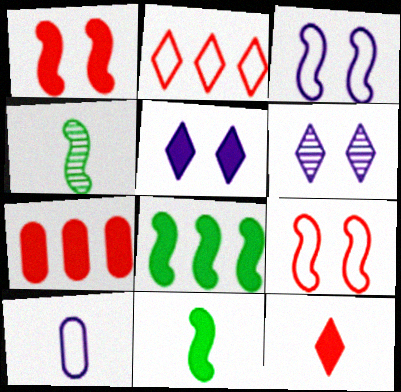[[1, 7, 12], 
[4, 10, 12], 
[5, 7, 11]]